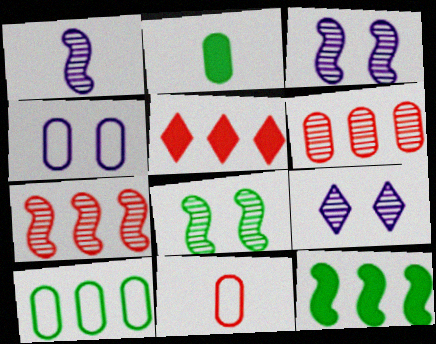[[1, 7, 8], 
[2, 4, 6], 
[4, 10, 11], 
[9, 11, 12]]